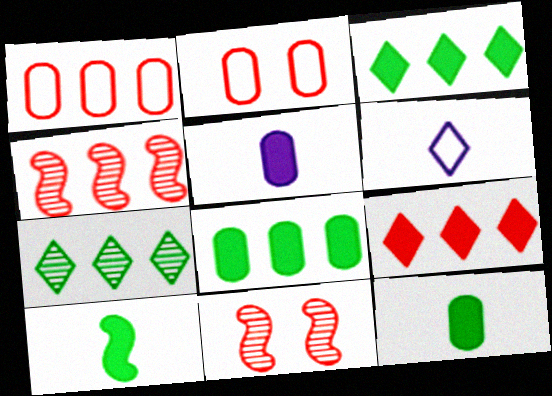[[1, 4, 9], 
[6, 8, 11]]